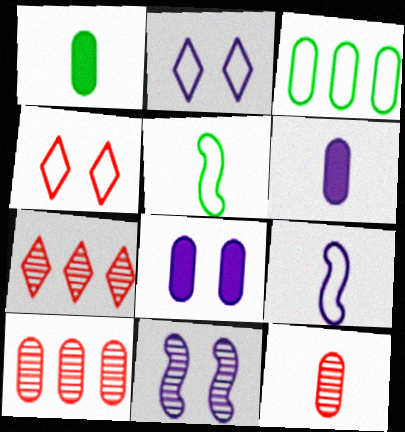[[2, 8, 11], 
[3, 4, 9], 
[3, 8, 12], 
[5, 7, 8]]